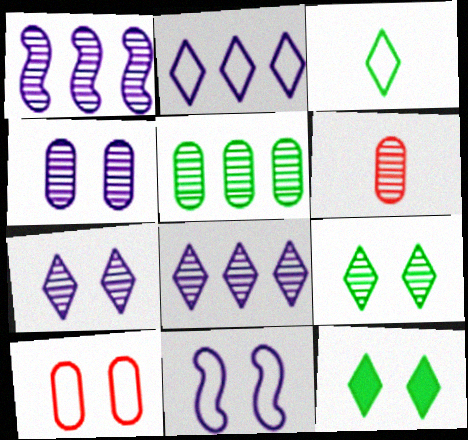[[1, 6, 9], 
[4, 5, 6]]